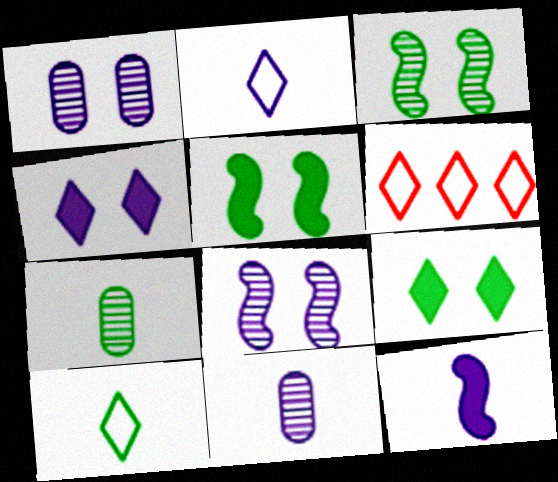[[2, 11, 12], 
[5, 6, 11]]